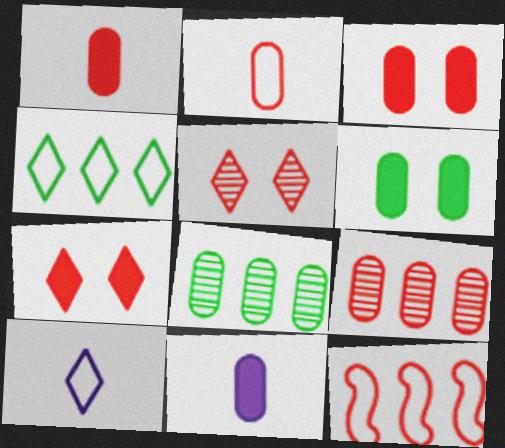[[1, 5, 12], 
[2, 3, 9]]